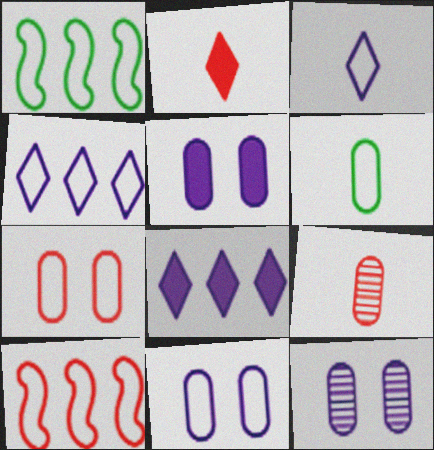[[1, 2, 12], 
[1, 3, 7], 
[5, 11, 12]]